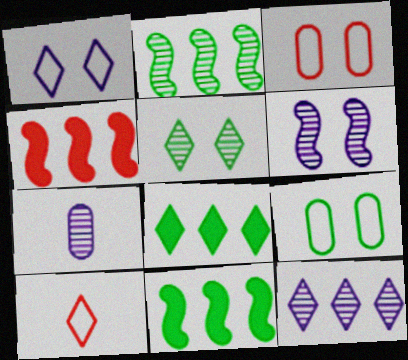[[6, 7, 12]]